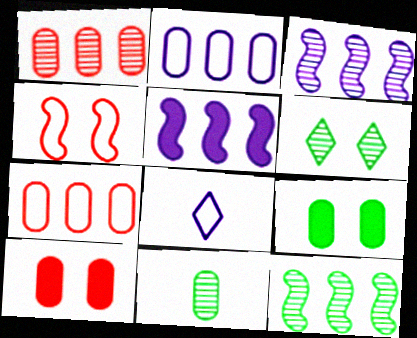[[2, 10, 11], 
[6, 11, 12], 
[8, 10, 12]]